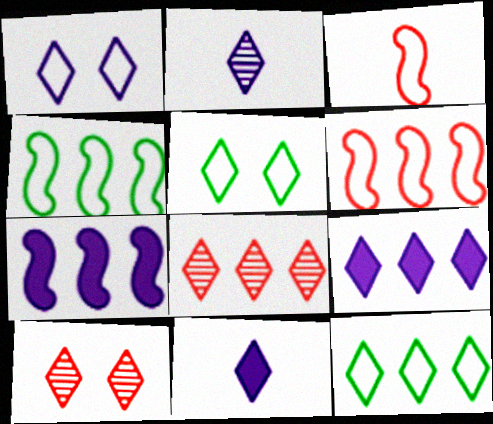[[1, 2, 9], 
[5, 8, 11], 
[8, 9, 12], 
[10, 11, 12]]